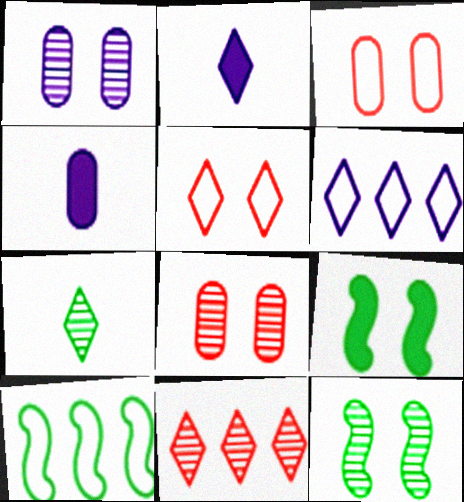[[1, 5, 9], 
[2, 8, 10]]